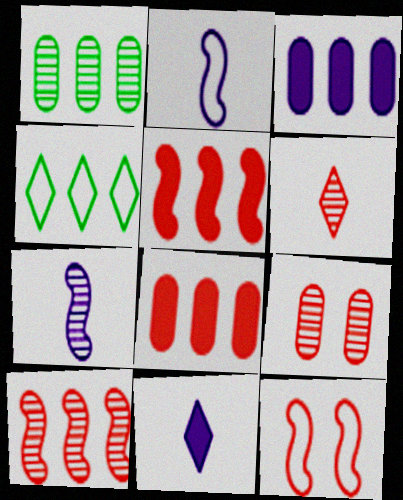[[1, 11, 12], 
[3, 4, 10], 
[6, 8, 12], 
[6, 9, 10]]